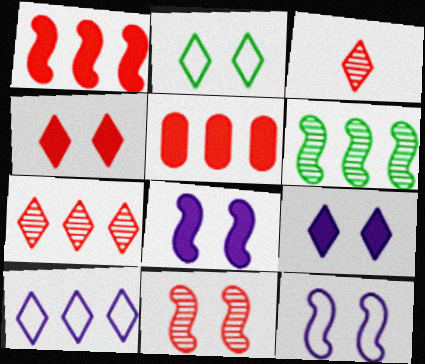[[5, 6, 10]]